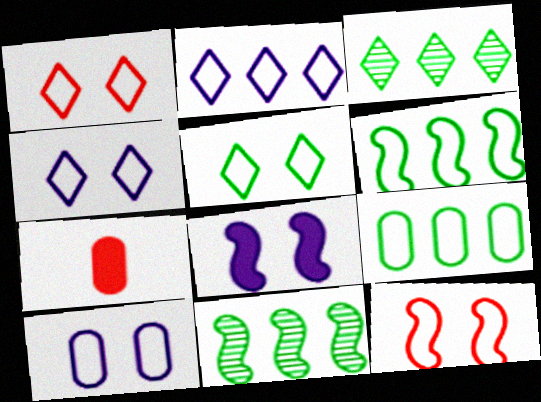[[1, 4, 5], 
[4, 7, 11], 
[5, 10, 12]]